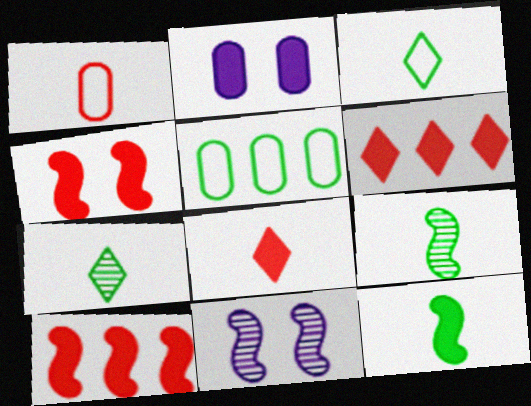[[2, 6, 12], 
[5, 8, 11]]